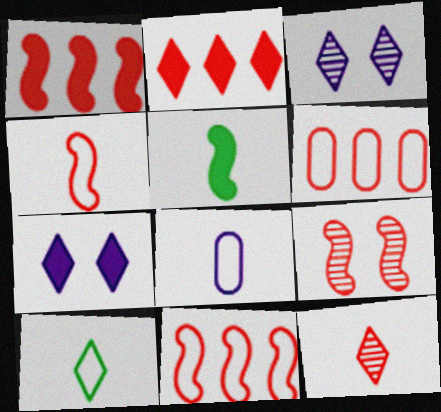[[1, 4, 9], 
[2, 3, 10], 
[3, 5, 6], 
[4, 8, 10], 
[5, 8, 12]]